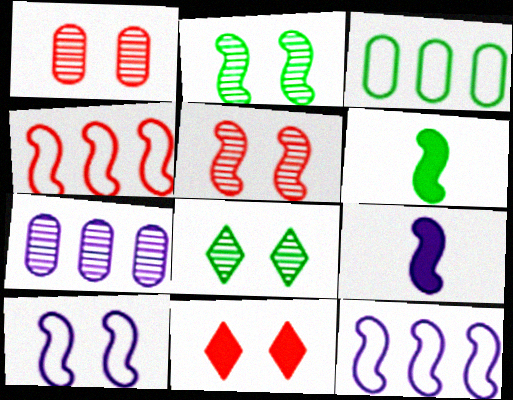[[2, 4, 9], 
[3, 6, 8], 
[5, 6, 12]]